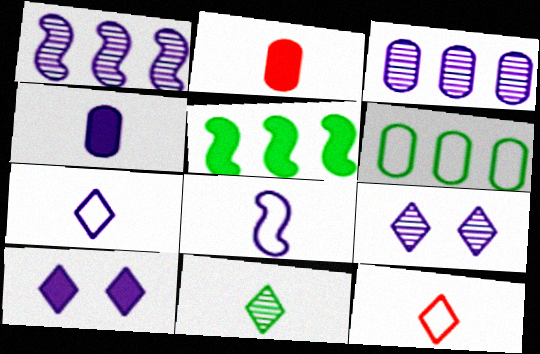[[2, 5, 10], 
[2, 8, 11], 
[3, 8, 10]]